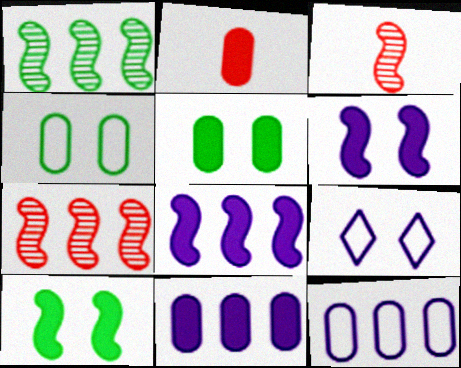[[1, 2, 9], 
[2, 5, 11]]